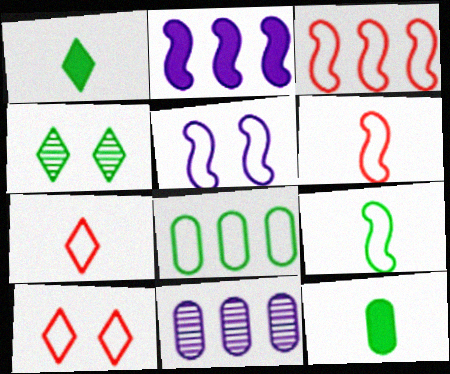[[3, 5, 9], 
[5, 7, 8]]